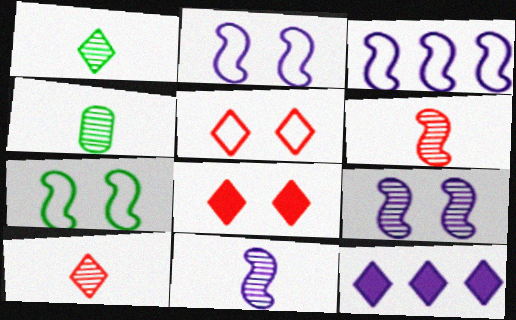[[1, 5, 12], 
[3, 4, 8], 
[4, 10, 11]]